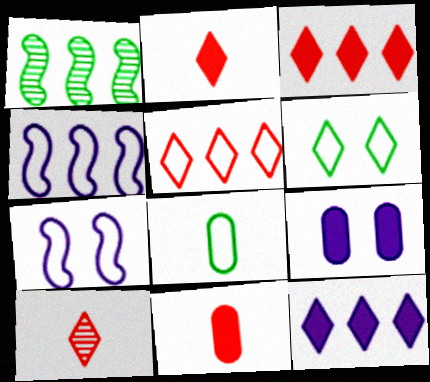[[5, 7, 8], 
[6, 10, 12]]